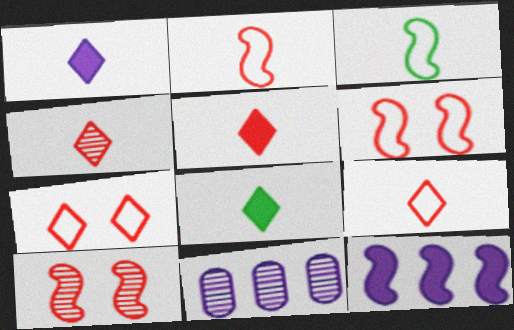[[1, 5, 8], 
[3, 10, 12], 
[4, 5, 9], 
[6, 8, 11]]